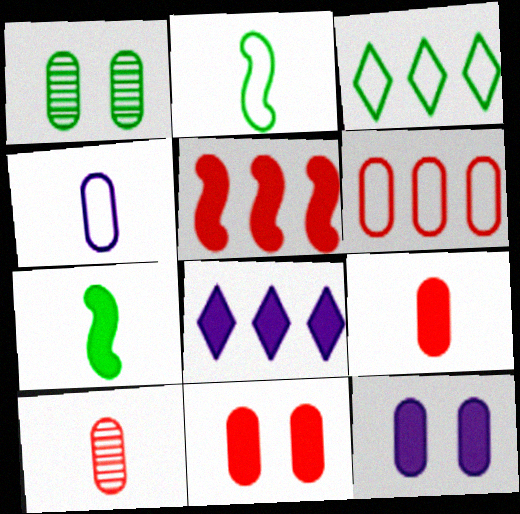[[1, 3, 7], 
[6, 10, 11], 
[7, 8, 11]]